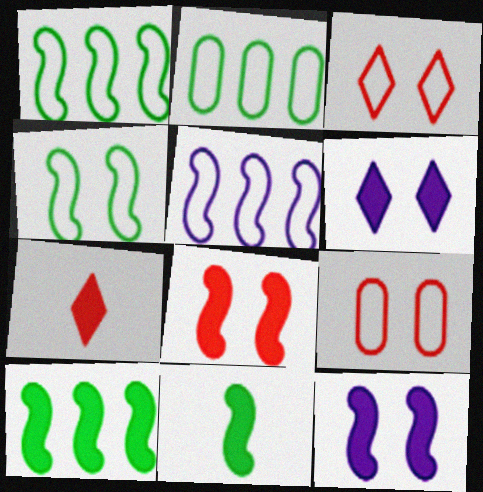[]